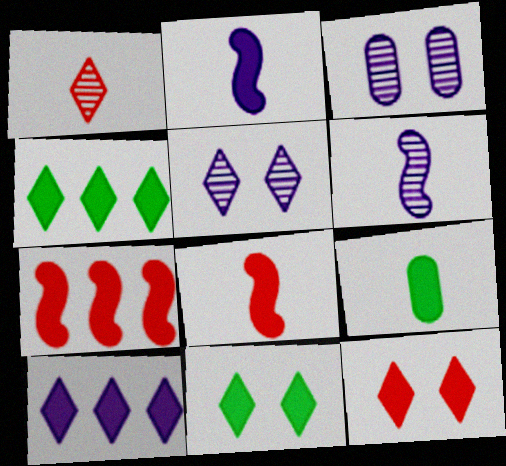[]